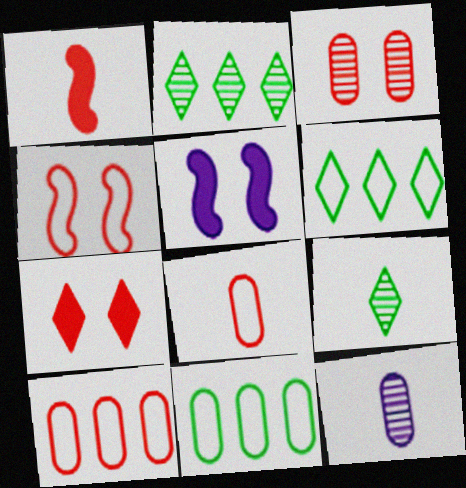[[2, 5, 8], 
[3, 4, 7], 
[5, 9, 10]]